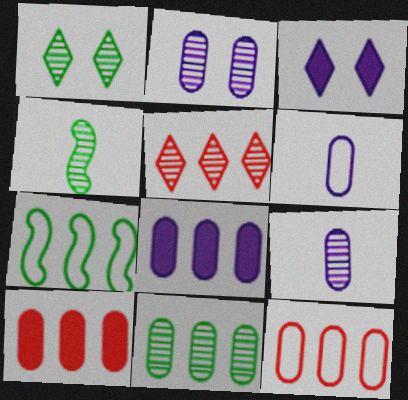[[1, 4, 11], 
[2, 4, 5], 
[2, 6, 8], 
[3, 4, 12], 
[5, 7, 8], 
[8, 11, 12]]